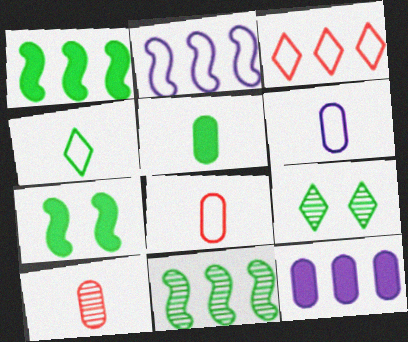[[3, 11, 12], 
[5, 6, 10]]